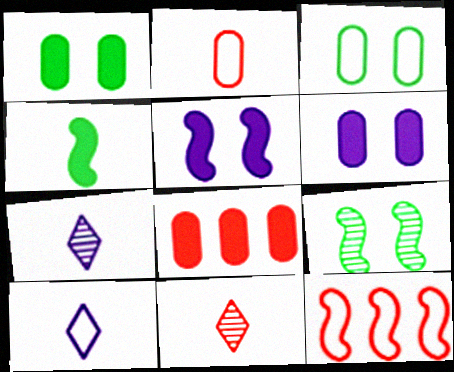[[1, 7, 12], 
[2, 4, 7], 
[3, 10, 12], 
[8, 9, 10]]